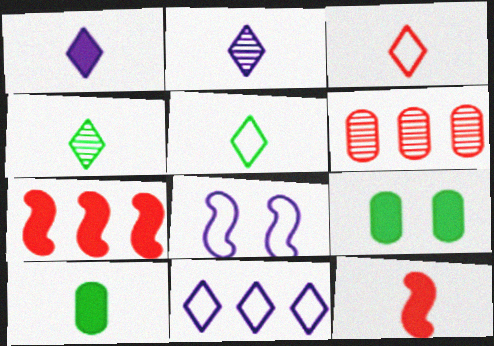[[1, 3, 4], 
[1, 7, 9], 
[1, 10, 12]]